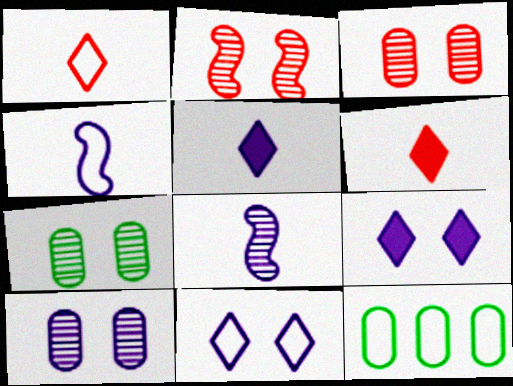[[2, 5, 12], 
[3, 7, 10]]